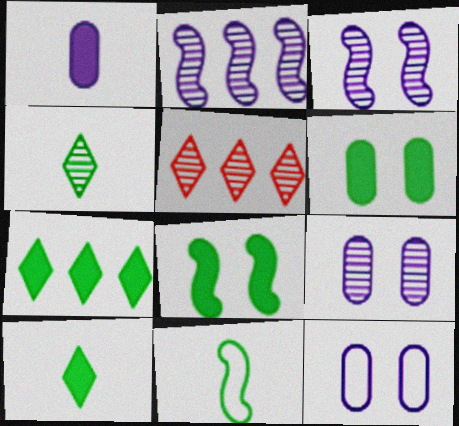[]